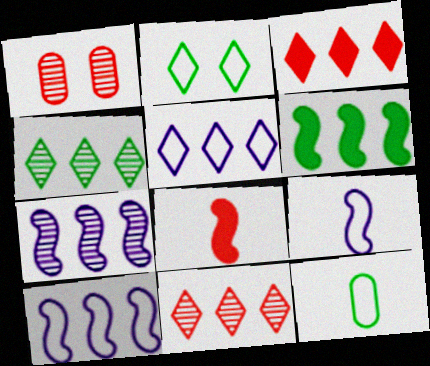[[3, 4, 5]]